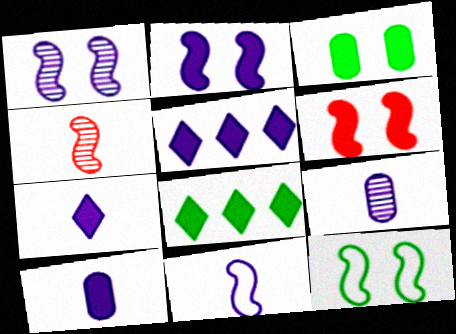[[1, 6, 12], 
[2, 5, 10], 
[6, 8, 10], 
[7, 9, 11]]